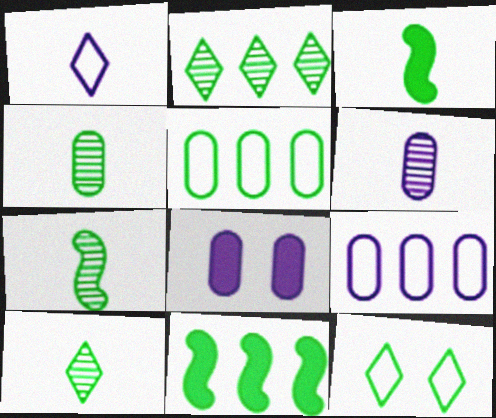[[2, 5, 11], 
[4, 7, 10], 
[4, 11, 12], 
[6, 8, 9]]